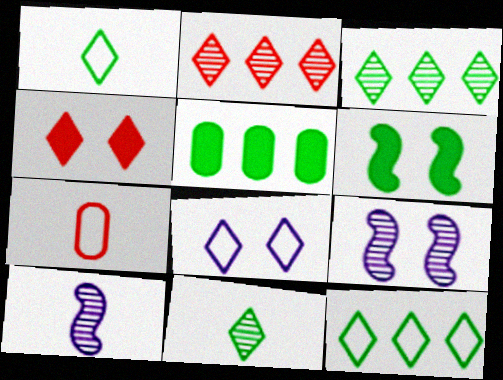[]